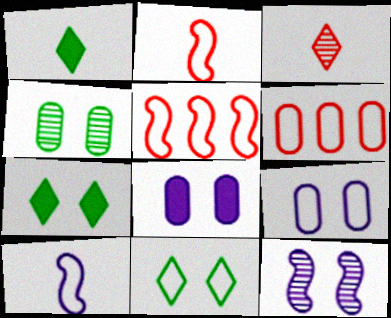[[1, 6, 12], 
[6, 10, 11]]